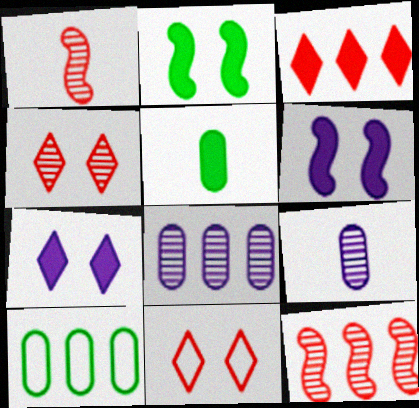[[1, 7, 10], 
[3, 5, 6]]